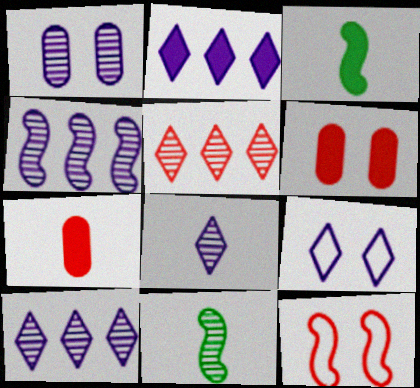[[1, 4, 8], 
[1, 5, 11], 
[2, 3, 6], 
[2, 8, 9], 
[3, 4, 12], 
[5, 7, 12]]